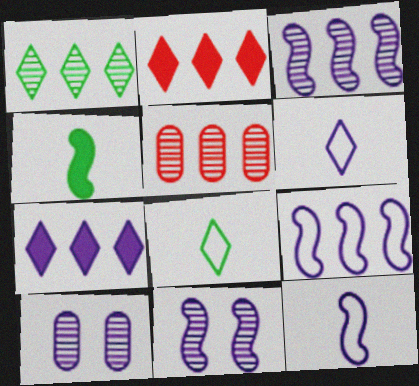[[1, 3, 5], 
[7, 10, 12]]